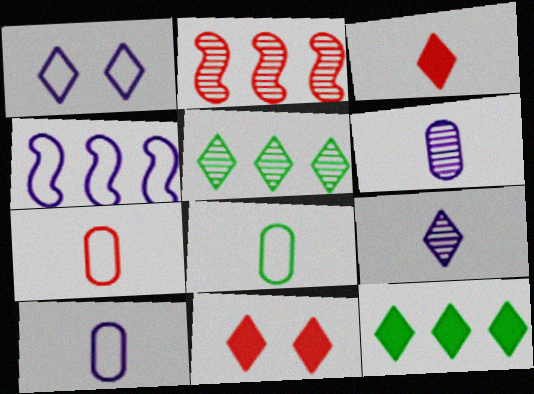[[1, 3, 5], 
[1, 4, 10], 
[2, 7, 11], 
[7, 8, 10]]